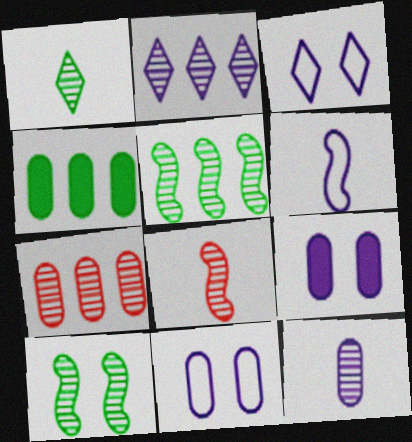[[1, 8, 12], 
[2, 5, 7], 
[2, 6, 9], 
[3, 4, 8]]